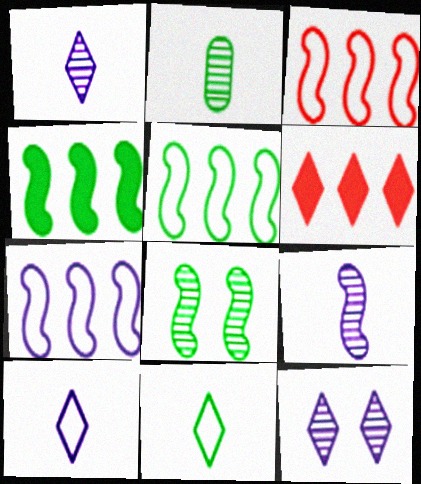[[3, 5, 7], 
[6, 11, 12]]